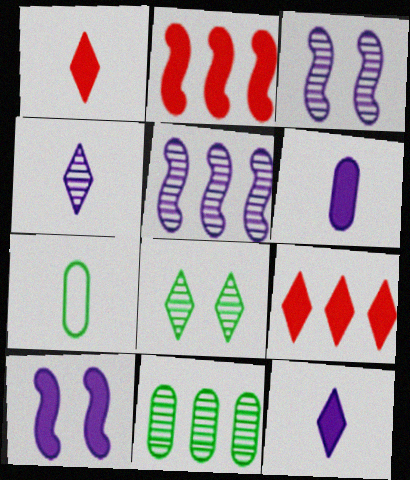[[3, 7, 9]]